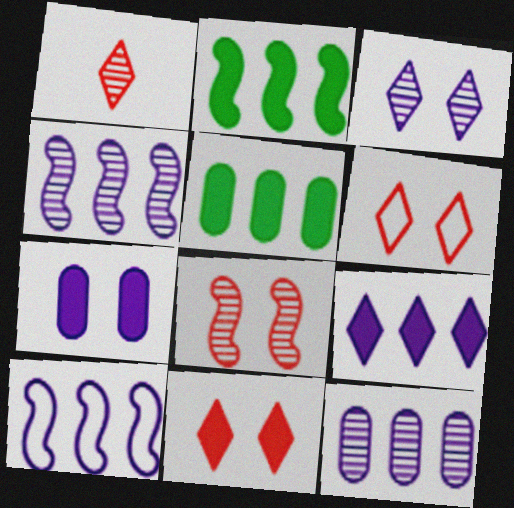[[9, 10, 12]]